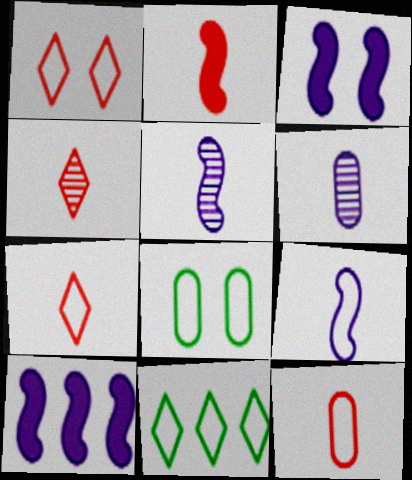[[2, 4, 12], 
[4, 8, 10]]